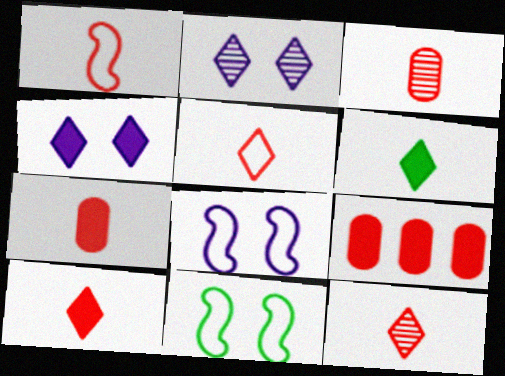[[1, 3, 10], 
[1, 7, 12], 
[5, 10, 12]]